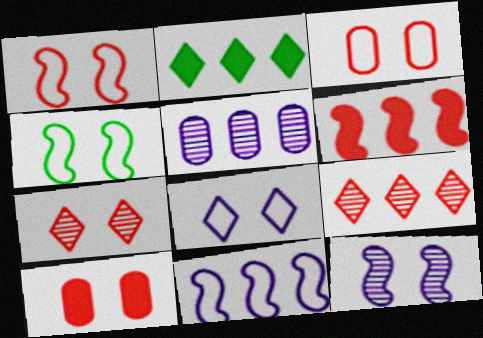[[1, 7, 10], 
[3, 4, 8]]